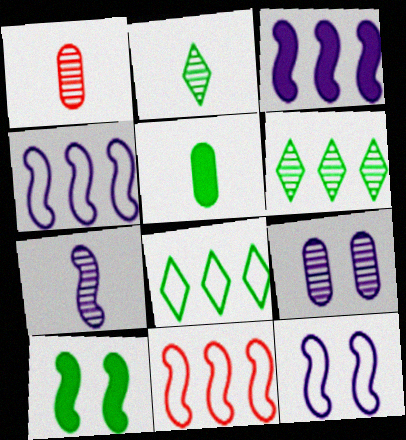[[1, 2, 7], 
[3, 7, 12], 
[7, 10, 11]]